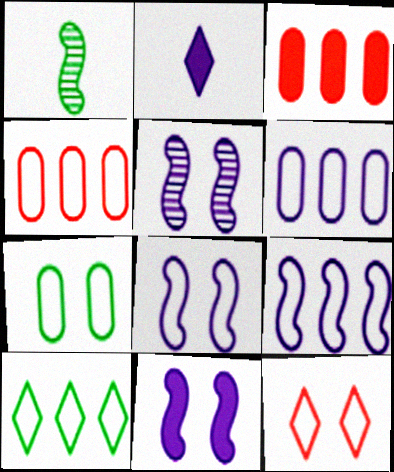[[2, 5, 6], 
[4, 9, 10], 
[5, 8, 11], 
[7, 8, 12]]